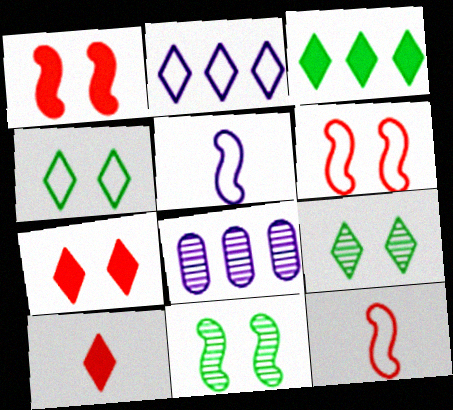[[2, 9, 10]]